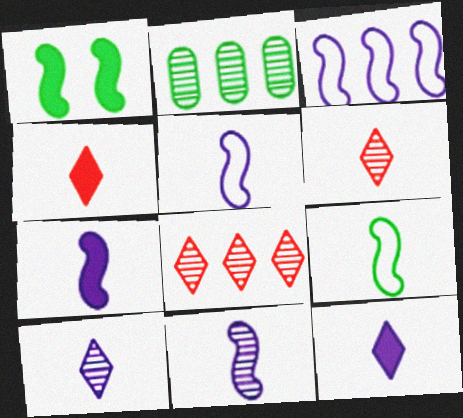[[5, 7, 11]]